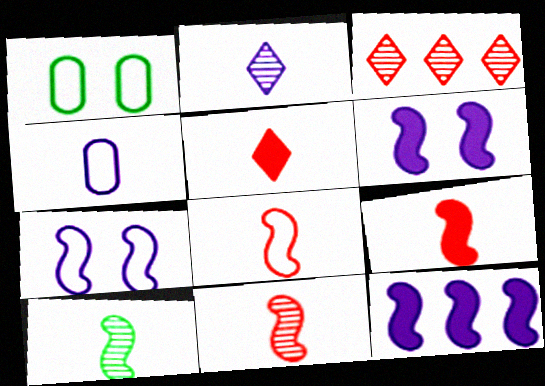[[4, 5, 10], 
[8, 9, 11]]